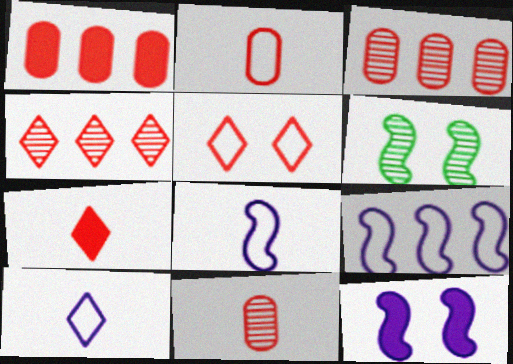[[1, 6, 10], 
[4, 5, 7]]